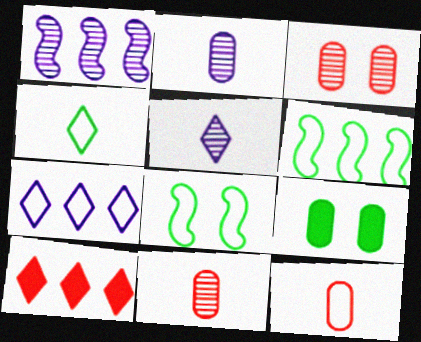[[2, 8, 10], 
[7, 8, 12]]